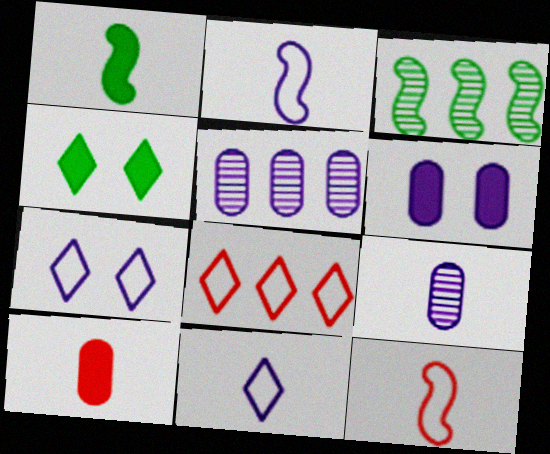[[3, 7, 10], 
[4, 5, 12]]